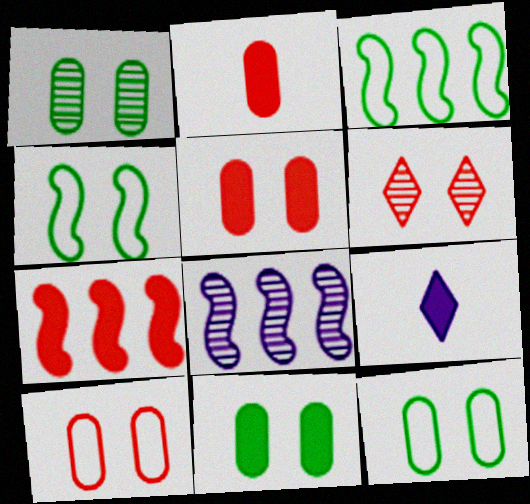[[1, 11, 12], 
[3, 7, 8], 
[7, 9, 11]]